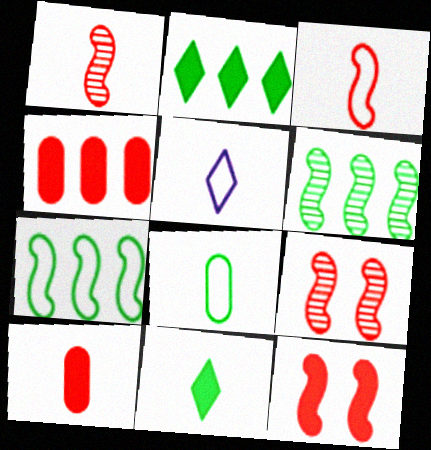[[3, 5, 8]]